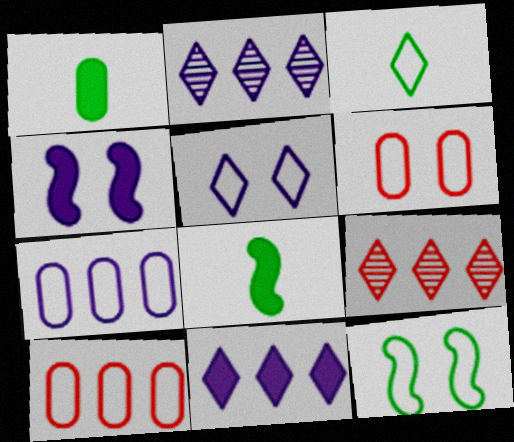[[2, 6, 8], 
[5, 6, 12]]